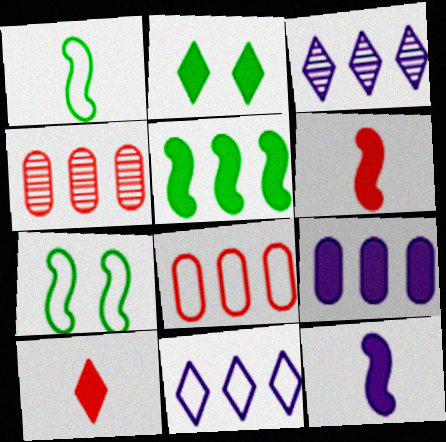[[2, 6, 9], 
[3, 5, 8], 
[4, 5, 11]]